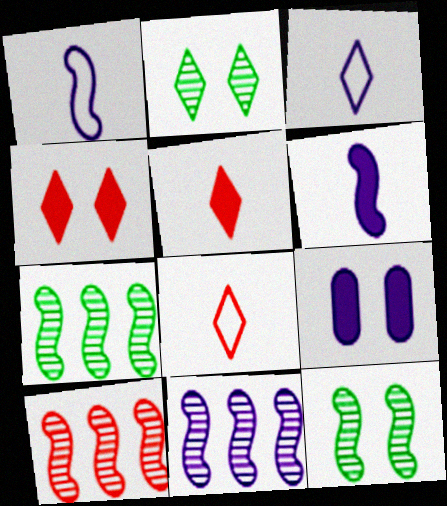[[3, 9, 11], 
[7, 8, 9], 
[7, 10, 11]]